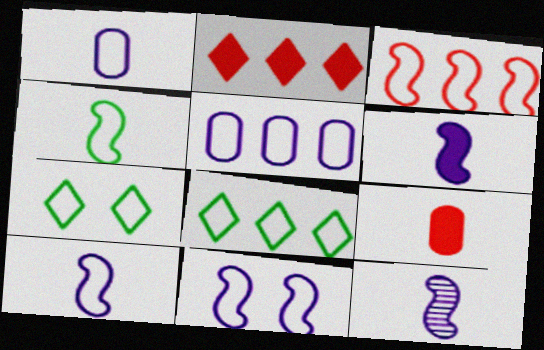[[1, 3, 7], 
[3, 4, 11], 
[3, 5, 8], 
[6, 10, 12]]